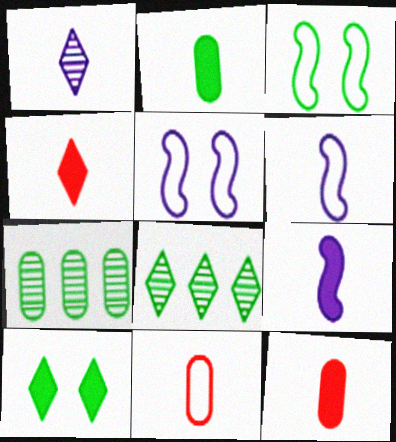[[2, 3, 8], 
[2, 4, 9], 
[4, 5, 7], 
[5, 8, 12]]